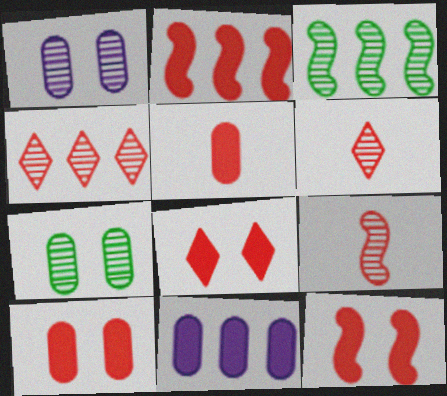[[1, 3, 6], 
[2, 5, 8], 
[8, 10, 12]]